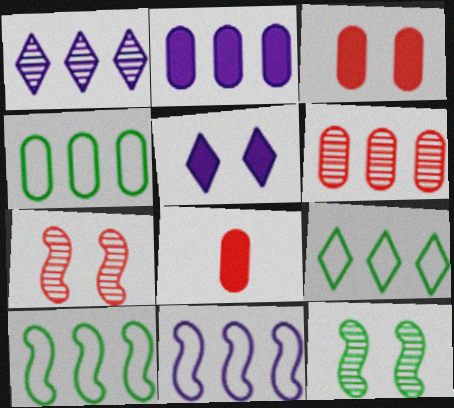[[1, 2, 11], 
[2, 4, 6], 
[4, 9, 10]]